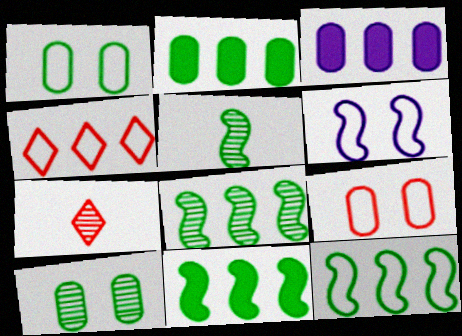[[2, 6, 7], 
[3, 4, 8], 
[8, 11, 12]]